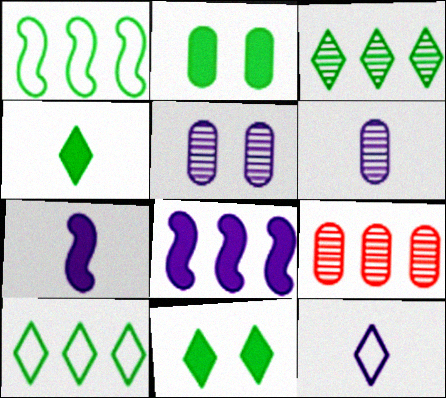[[5, 8, 12], 
[6, 7, 12], 
[8, 9, 10]]